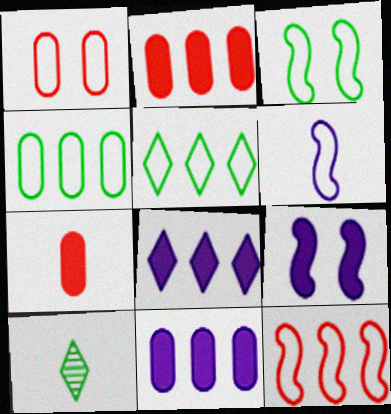[[1, 5, 6], 
[3, 6, 12], 
[6, 7, 10]]